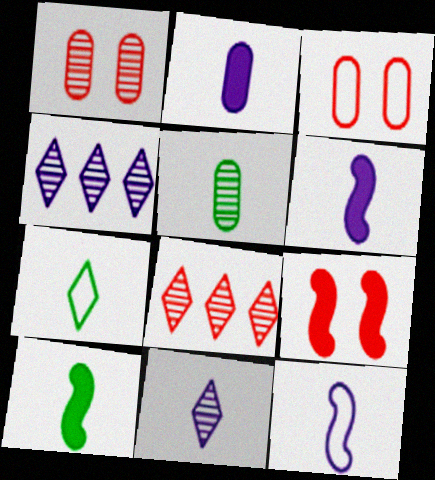[[2, 11, 12], 
[3, 4, 10], 
[5, 7, 10]]